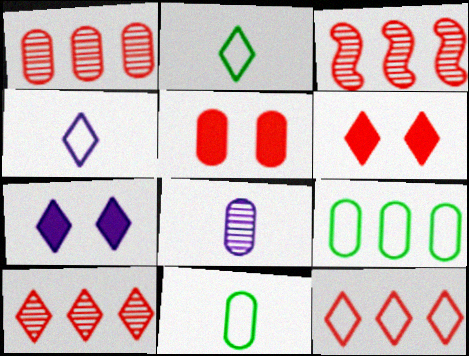[[1, 3, 10], 
[2, 7, 10], 
[3, 7, 11], 
[5, 8, 9]]